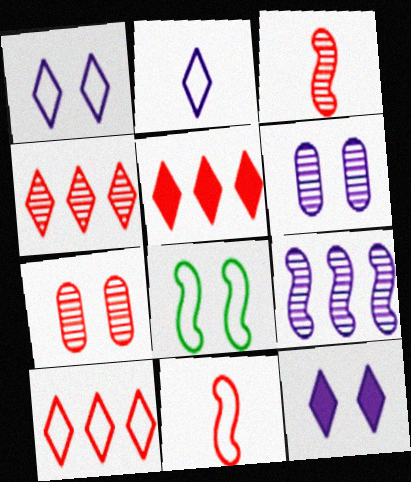[[3, 4, 7], 
[4, 5, 10], 
[5, 7, 11], 
[7, 8, 12]]